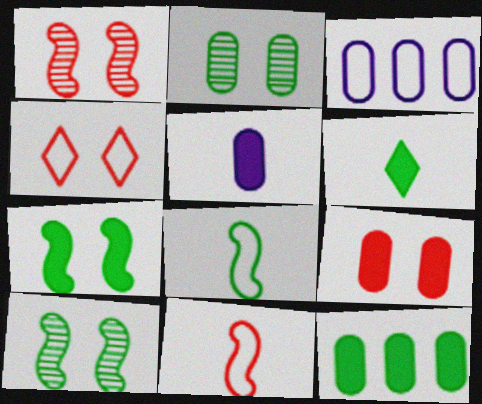[[1, 3, 6], 
[1, 4, 9], 
[3, 4, 8], 
[5, 9, 12], 
[6, 7, 12]]